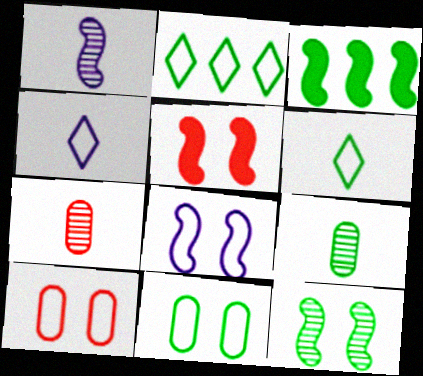[[5, 8, 12]]